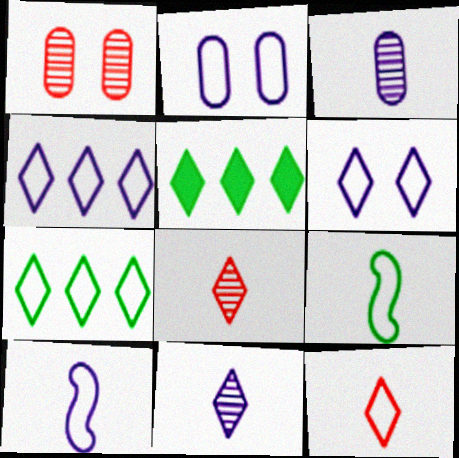[[1, 5, 10], 
[2, 4, 10], 
[5, 6, 8], 
[6, 7, 12]]